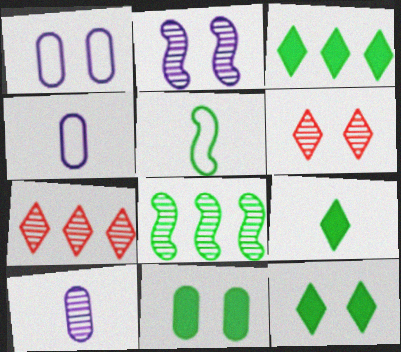[[3, 9, 12], 
[6, 8, 10]]